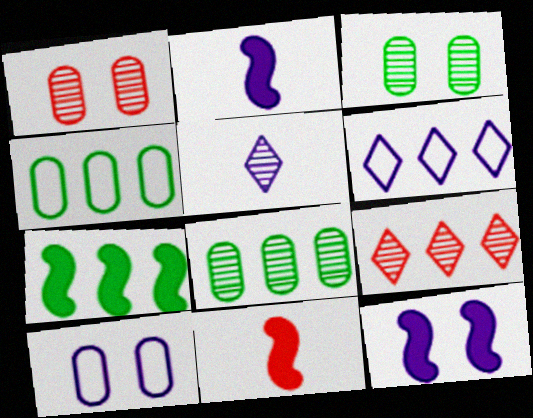[[3, 6, 11], 
[7, 11, 12]]